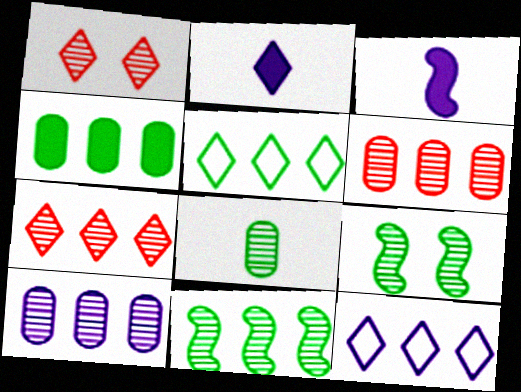[[1, 2, 5], 
[4, 5, 11], 
[7, 10, 11]]